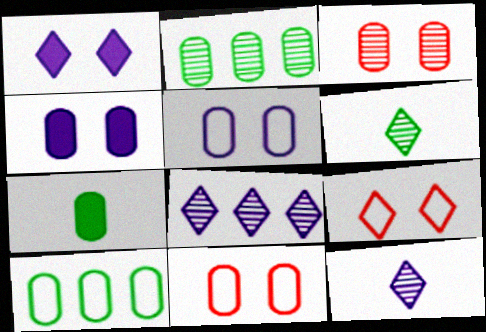[]